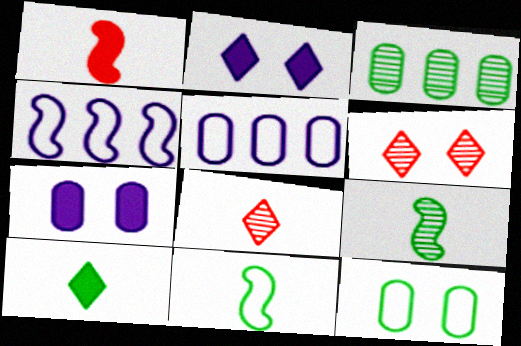[]